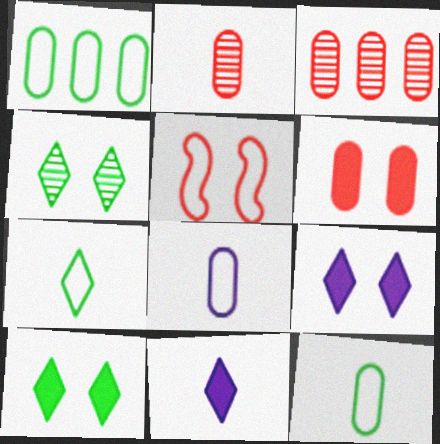[]